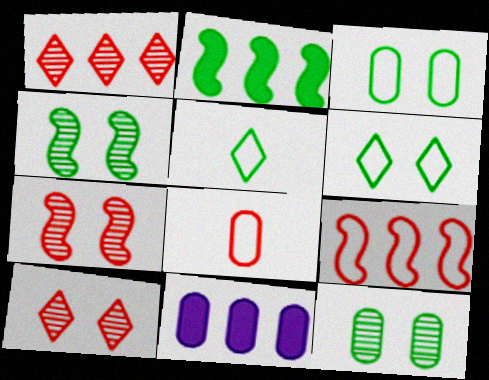[[2, 5, 12], 
[5, 7, 11], 
[8, 11, 12]]